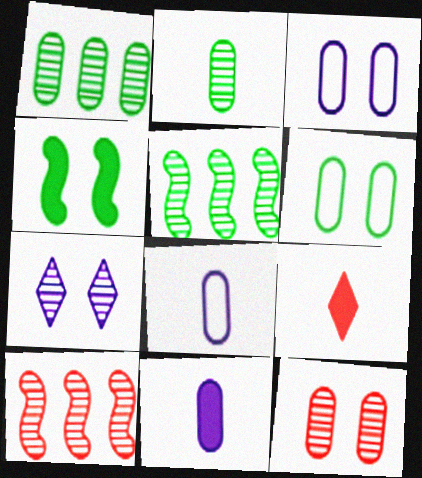[[2, 7, 10], 
[3, 5, 9]]